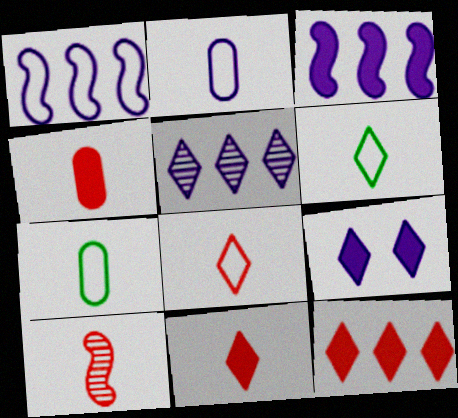[[4, 8, 10]]